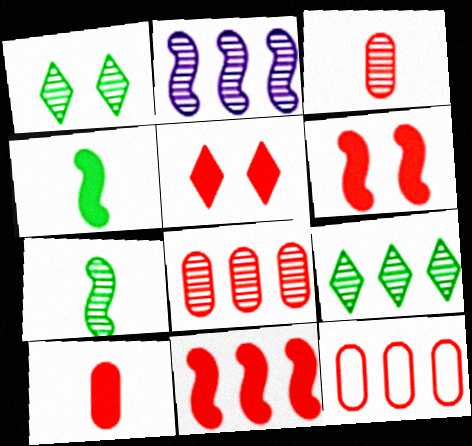[[1, 2, 3], 
[2, 8, 9], 
[5, 10, 11]]